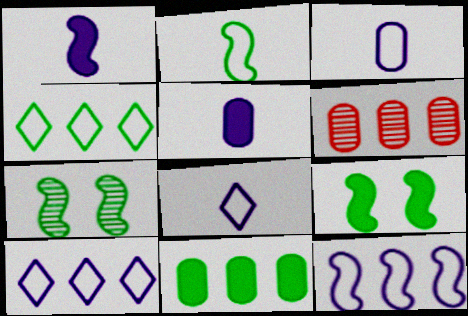[[6, 8, 9]]